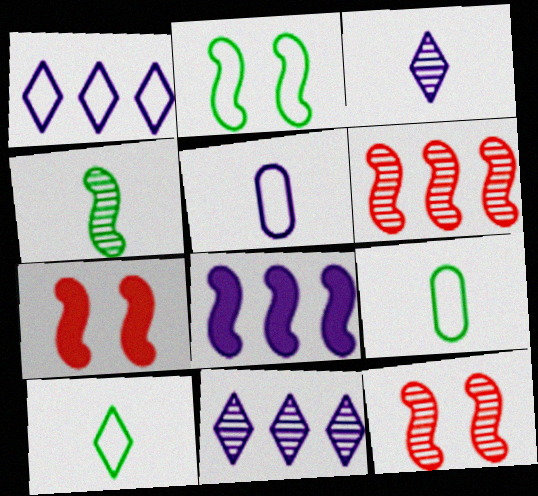[[7, 9, 11]]